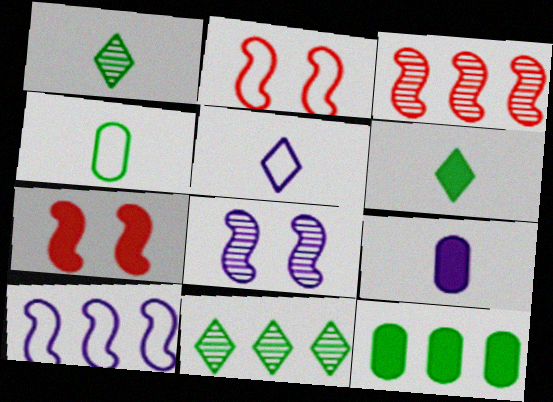[[2, 9, 11]]